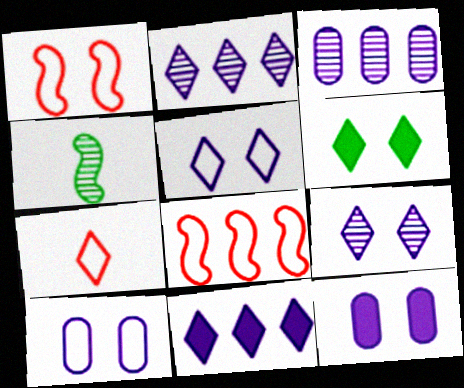[[2, 6, 7]]